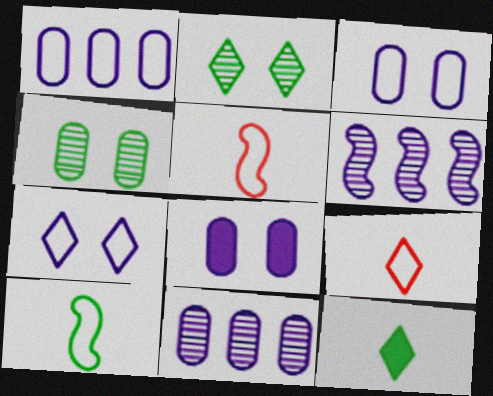[]